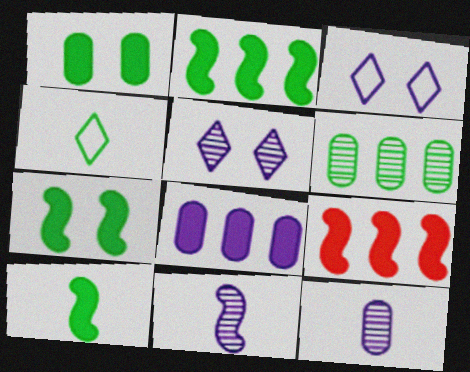[[2, 7, 10], 
[3, 8, 11], 
[4, 6, 7]]